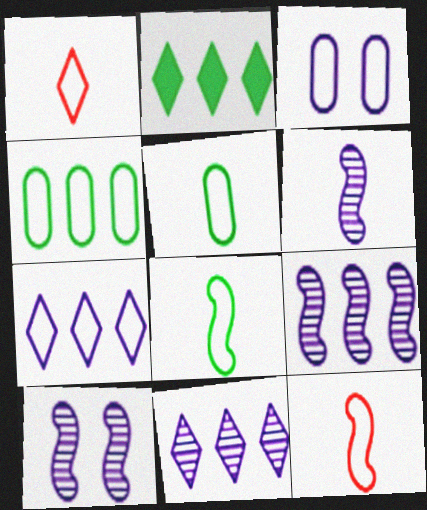[[6, 9, 10]]